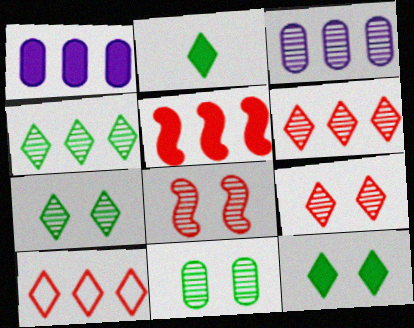[]